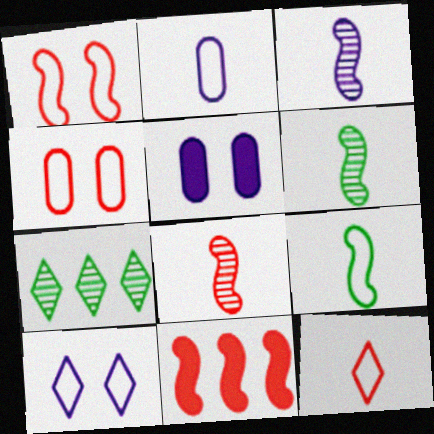[[1, 8, 11], 
[2, 9, 12], 
[3, 6, 8]]